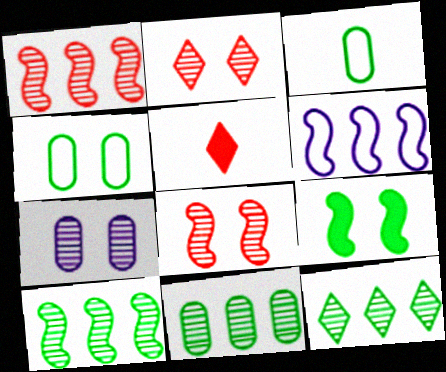[[3, 9, 12], 
[10, 11, 12]]